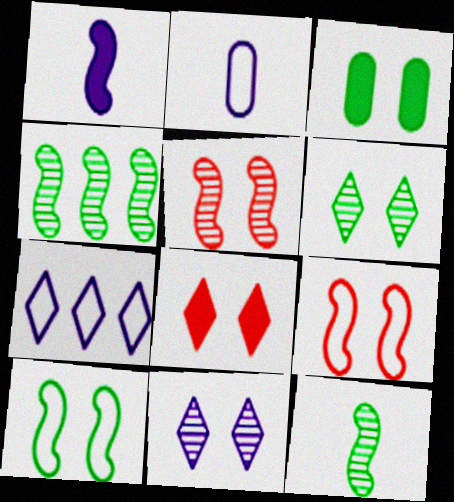[[1, 4, 9], 
[2, 4, 8], 
[3, 6, 10], 
[3, 9, 11]]